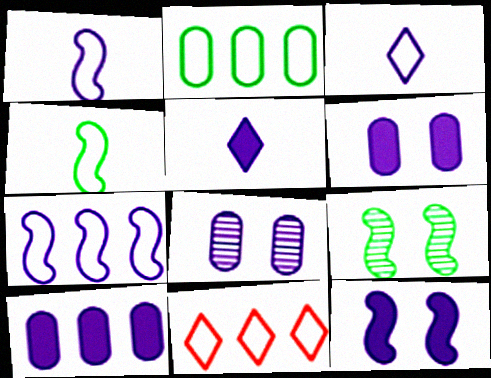[[2, 7, 11], 
[5, 7, 8], 
[5, 10, 12]]